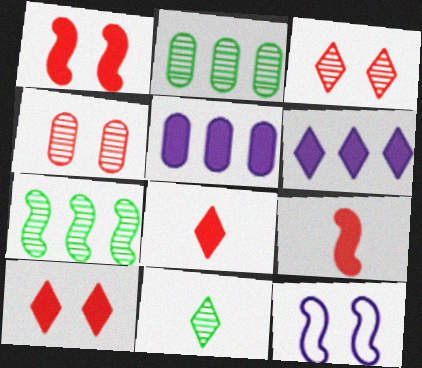[[2, 8, 12], 
[7, 9, 12]]